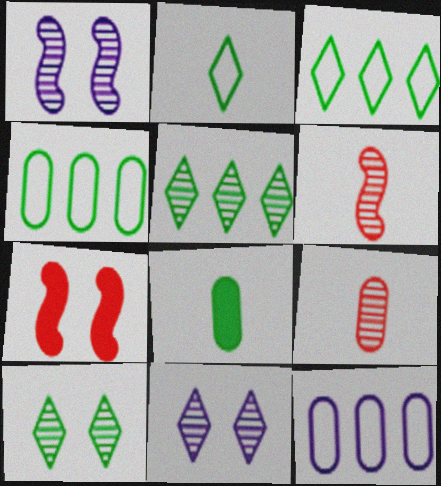[[1, 5, 9]]